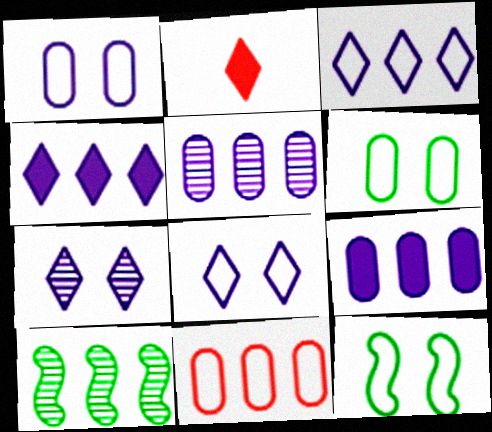[[1, 2, 10], 
[2, 5, 12], 
[4, 10, 11]]